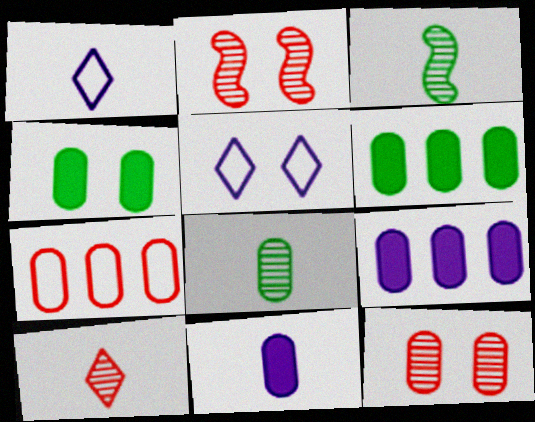[[1, 2, 6], 
[2, 4, 5]]